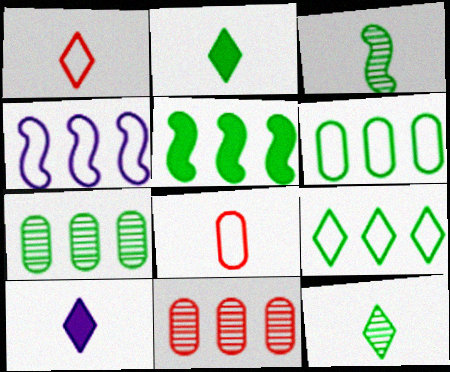[[1, 10, 12], 
[3, 8, 10], 
[5, 7, 9]]